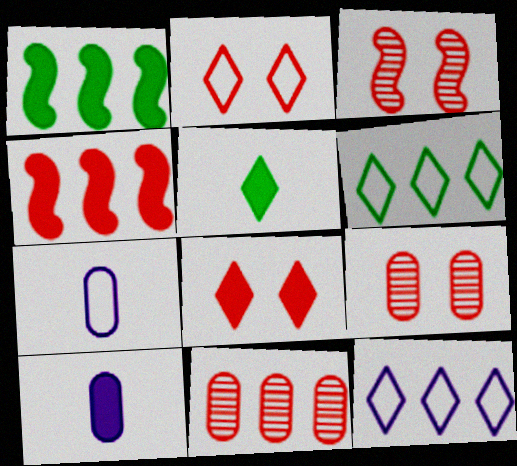[[1, 8, 10], 
[1, 11, 12], 
[3, 6, 10]]